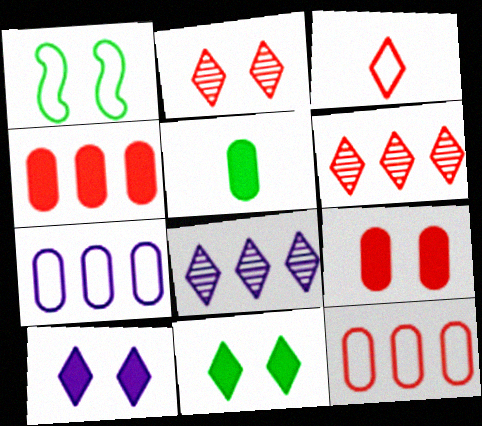[[1, 3, 7], 
[3, 8, 11]]